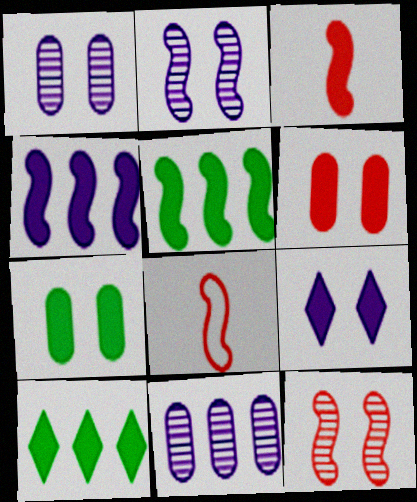[[1, 8, 10], 
[2, 5, 8]]